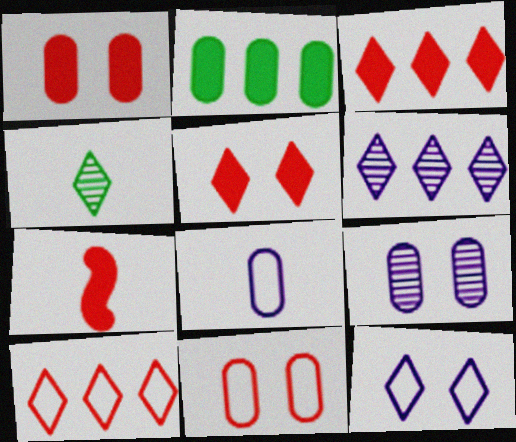[[1, 3, 7], 
[3, 4, 12], 
[4, 7, 8]]